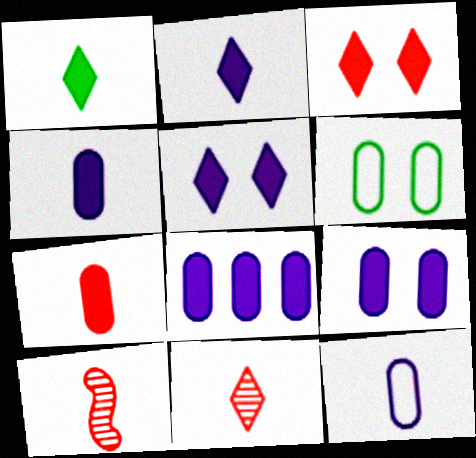[[1, 10, 12], 
[4, 8, 9]]